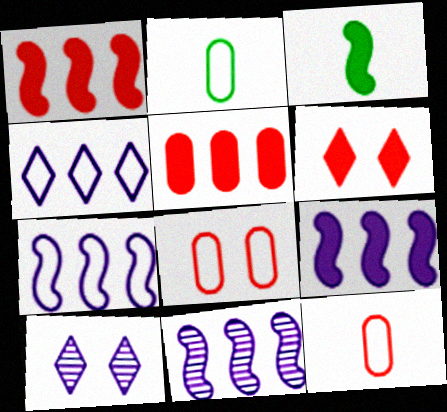[[1, 2, 10], 
[2, 6, 11], 
[7, 9, 11]]